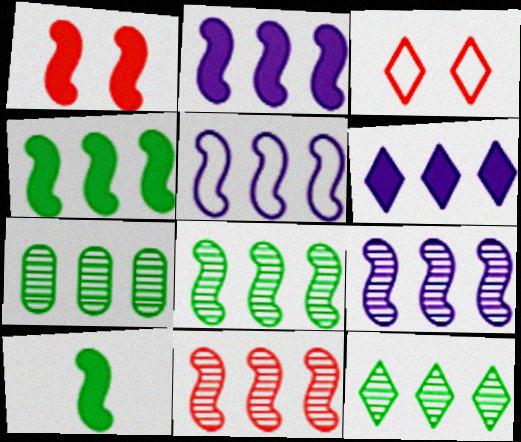[[1, 2, 10], 
[2, 5, 9], 
[4, 5, 11], 
[7, 8, 12], 
[8, 9, 11]]